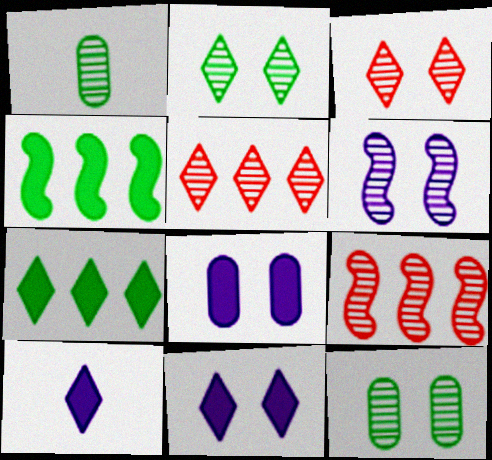[[1, 5, 6], 
[3, 6, 12]]